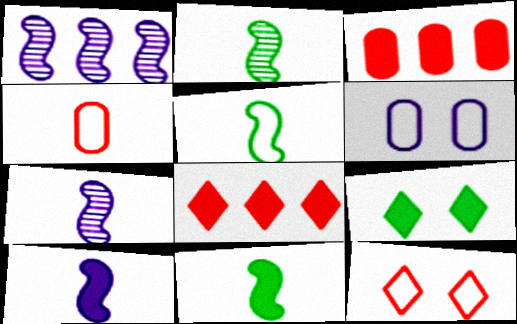[[1, 4, 9], 
[2, 5, 11], 
[2, 6, 8], 
[3, 9, 10]]